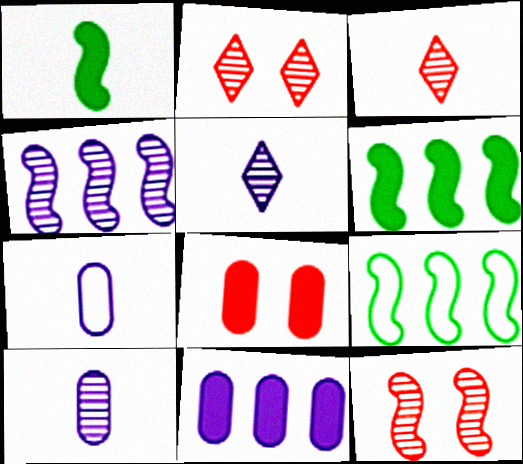[[1, 3, 7], 
[2, 6, 7], 
[5, 8, 9]]